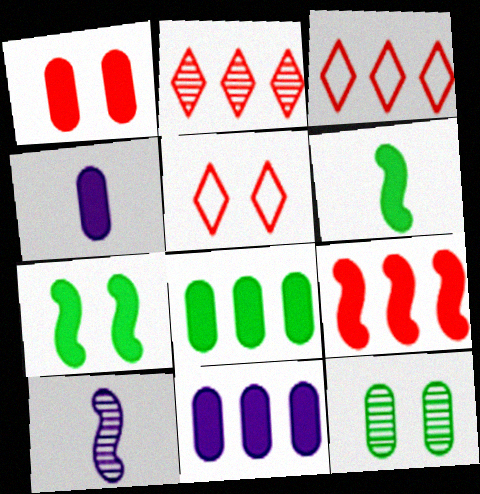[[1, 4, 8], 
[2, 10, 12], 
[5, 8, 10]]